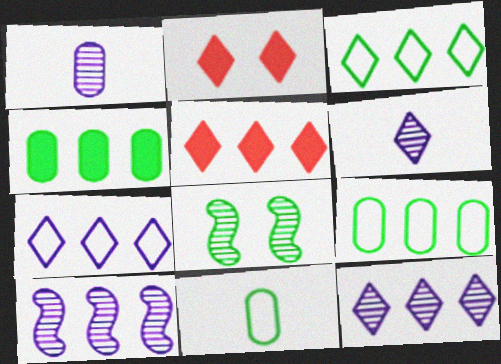[[2, 3, 6], 
[2, 10, 11], 
[3, 5, 12], 
[5, 9, 10]]